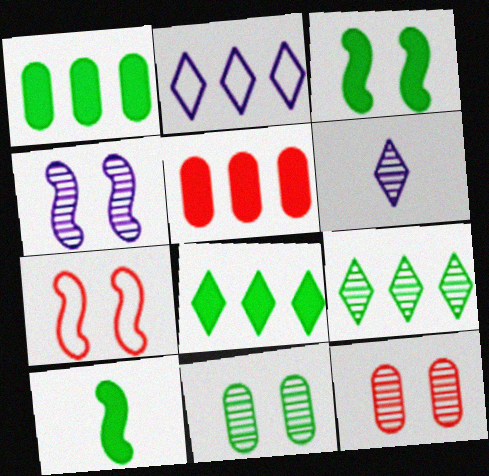[[1, 6, 7], 
[2, 10, 12], 
[3, 4, 7]]